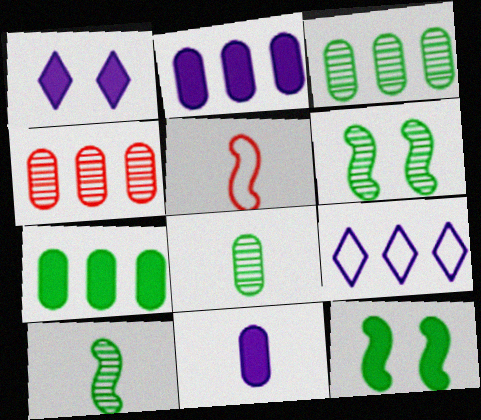[[1, 3, 5]]